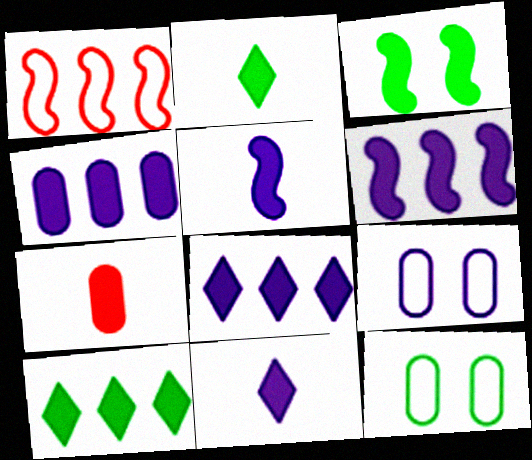[[2, 5, 7], 
[3, 7, 8], 
[4, 6, 8]]